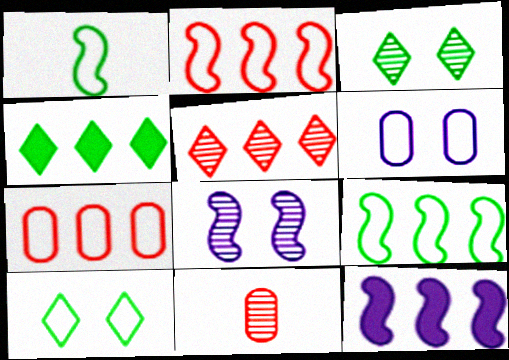[[10, 11, 12]]